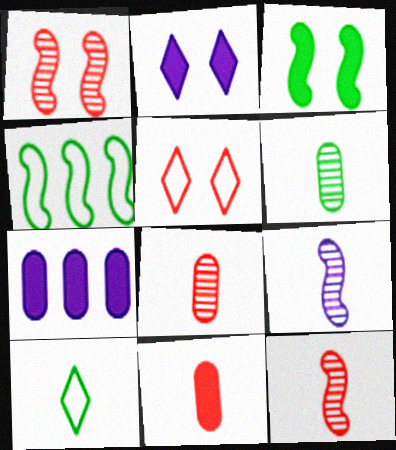[[1, 7, 10], 
[2, 4, 8], 
[9, 10, 11]]